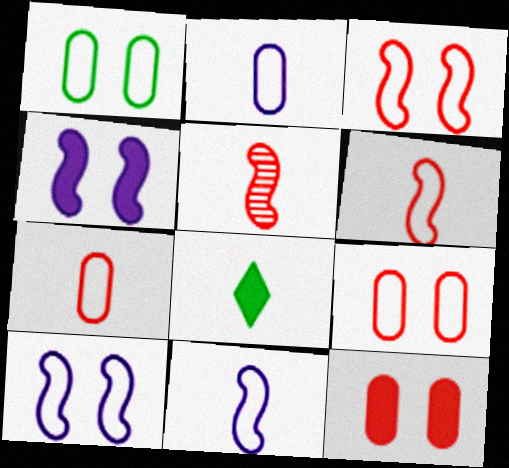[[2, 5, 8]]